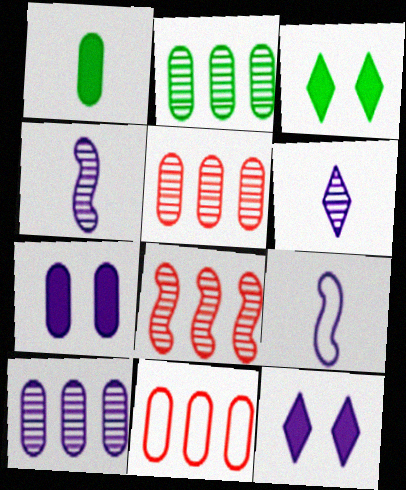[[2, 5, 10], 
[3, 4, 11], 
[3, 5, 9], 
[9, 10, 12]]